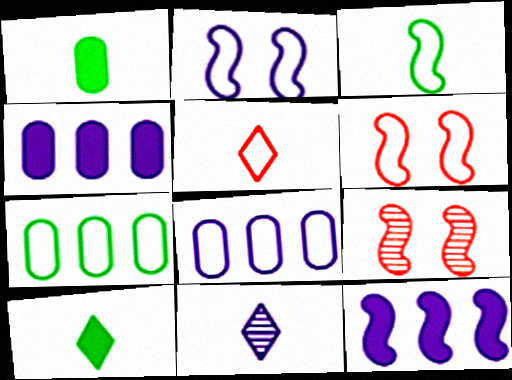[[2, 4, 11], 
[2, 5, 7], 
[3, 9, 12], 
[5, 10, 11], 
[8, 9, 10]]